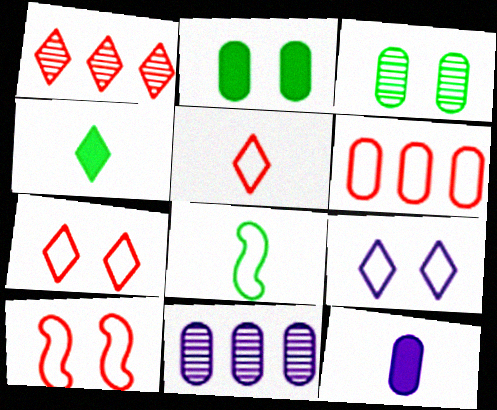[[1, 4, 9], 
[3, 6, 12], 
[4, 10, 11], 
[5, 6, 10], 
[6, 8, 9]]